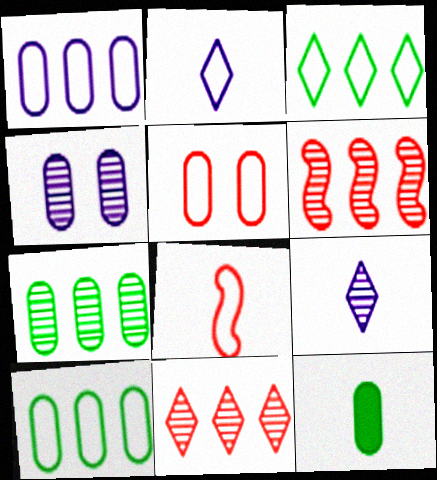[[8, 9, 12]]